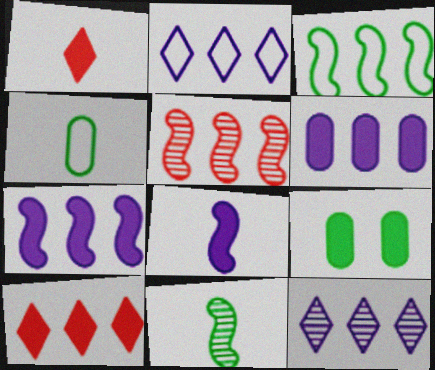[[1, 7, 9], 
[3, 5, 7], 
[8, 9, 10]]